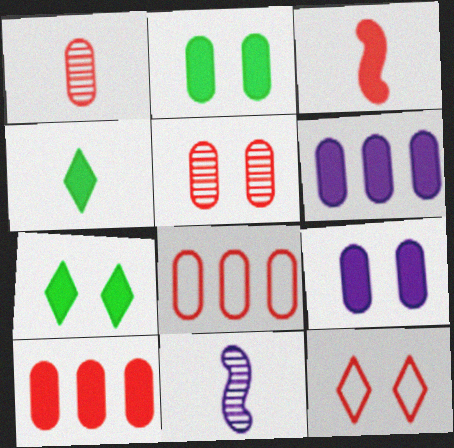[[3, 6, 7], 
[7, 8, 11]]